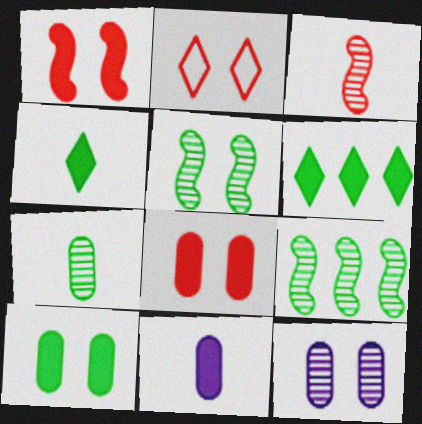[[1, 6, 11], 
[2, 9, 11]]